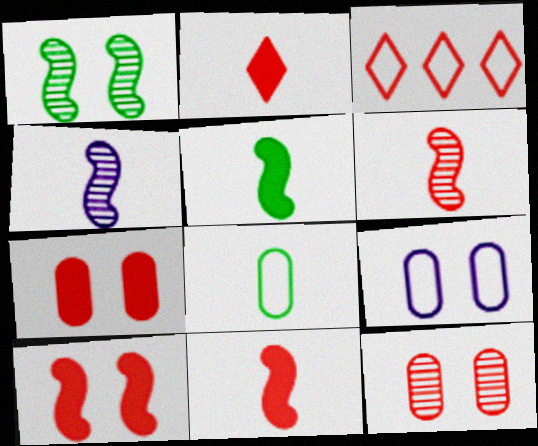[[2, 4, 8], 
[3, 6, 7], 
[3, 11, 12]]